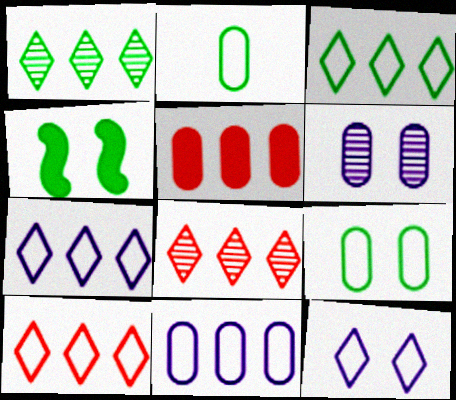[[1, 2, 4], 
[2, 5, 6], 
[3, 7, 10]]